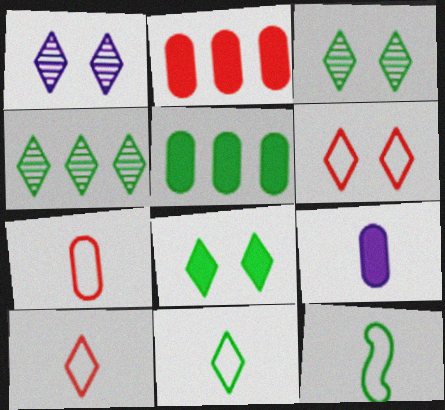[[1, 2, 12], 
[1, 6, 8], 
[3, 5, 12], 
[4, 8, 11]]